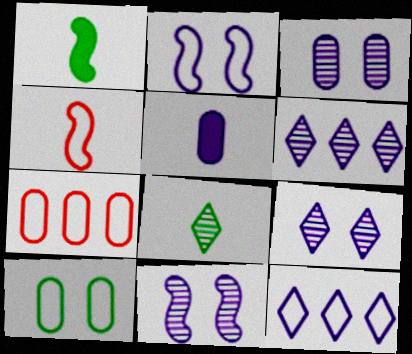[[1, 7, 9], 
[2, 5, 6], 
[3, 9, 11], 
[4, 5, 8], 
[4, 10, 12], 
[5, 11, 12]]